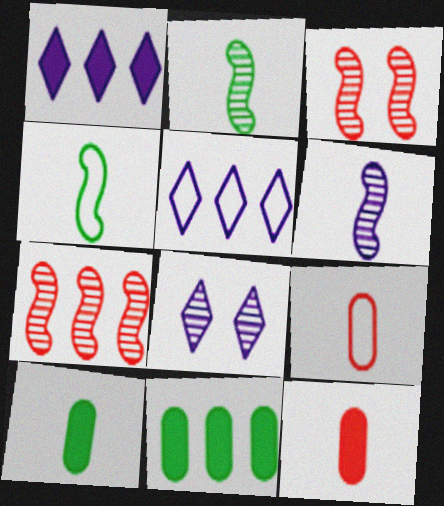[[3, 5, 10], 
[5, 7, 11]]